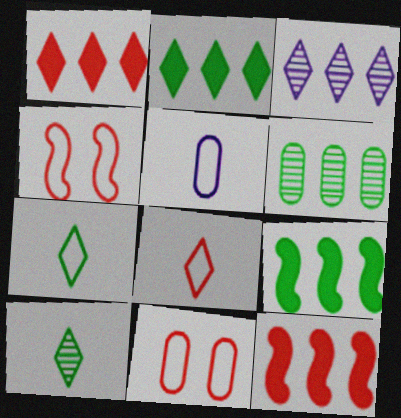[]